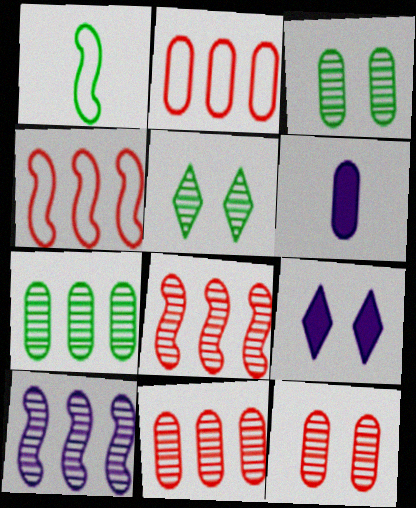[[1, 9, 11], 
[2, 3, 6], 
[4, 5, 6]]